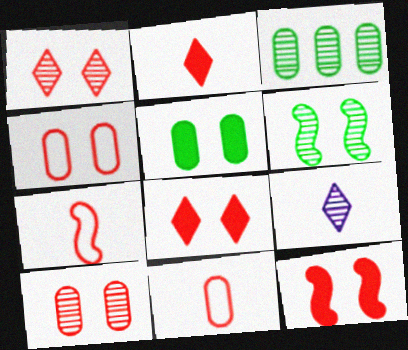[[1, 4, 12]]